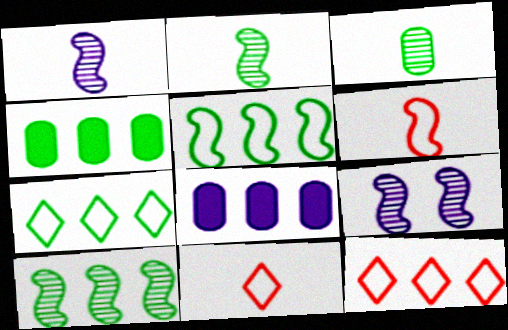[[4, 7, 10], 
[4, 9, 11], 
[8, 10, 12]]